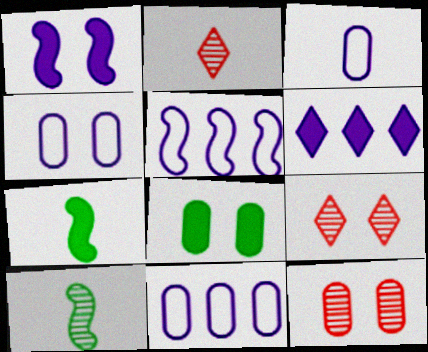[[2, 3, 7], 
[2, 5, 8], 
[3, 4, 11], 
[4, 8, 12], 
[7, 9, 11]]